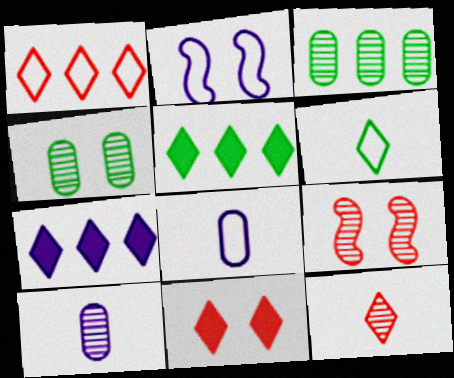[[1, 11, 12], 
[2, 4, 11], 
[2, 7, 10], 
[5, 8, 9]]